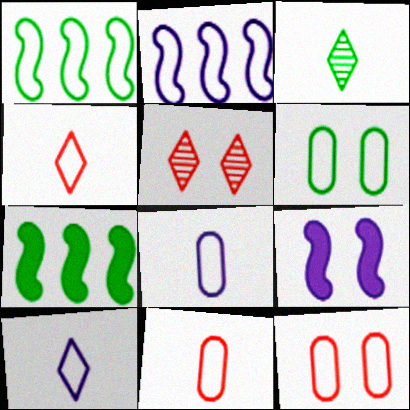[[1, 10, 12], 
[2, 4, 6], 
[3, 6, 7], 
[5, 6, 9], 
[5, 7, 8]]